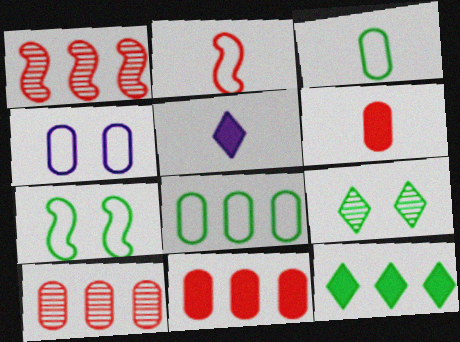[[5, 7, 10]]